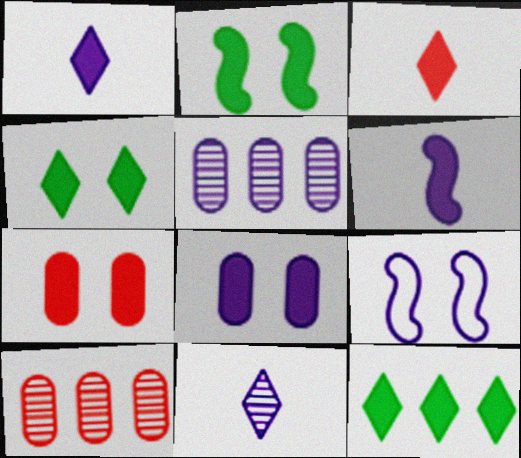[[1, 5, 9], 
[6, 7, 12]]